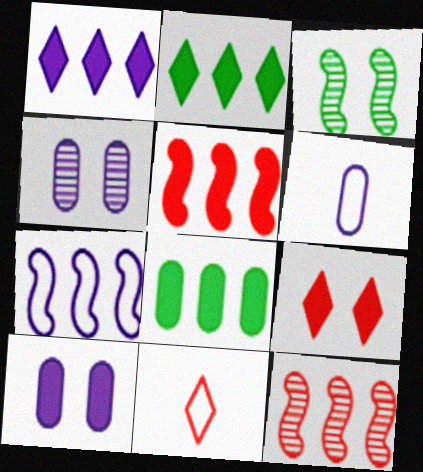[[1, 5, 8]]